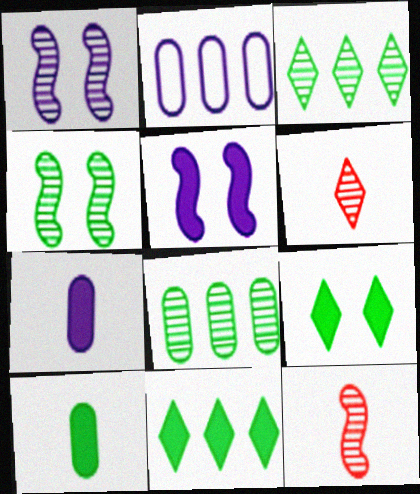[[1, 6, 8], 
[2, 9, 12]]